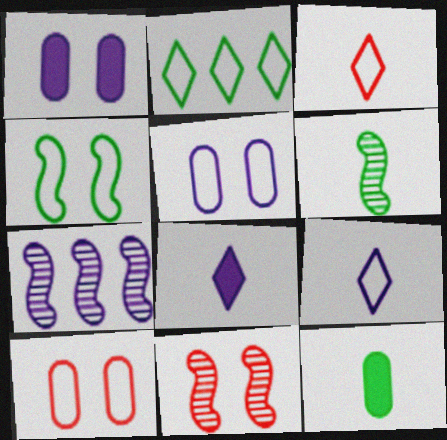[[1, 7, 9], 
[5, 7, 8], 
[6, 7, 11]]